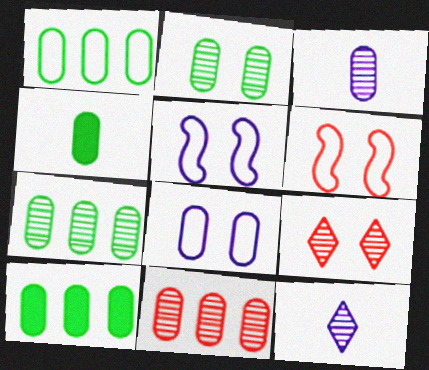[[1, 2, 4], 
[1, 7, 10], 
[2, 3, 11], 
[4, 8, 11], 
[6, 10, 12]]